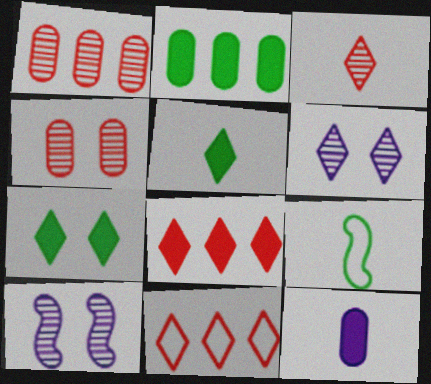[[3, 9, 12], 
[5, 6, 11]]